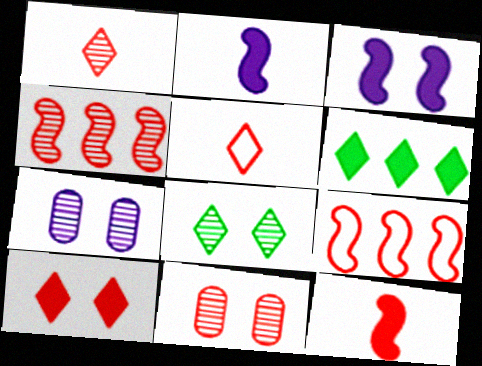[[1, 4, 11]]